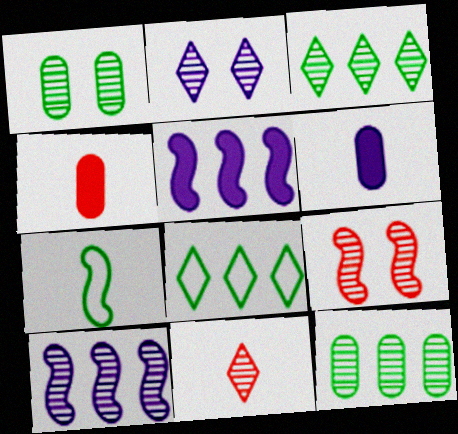[[1, 2, 9], 
[1, 10, 11], 
[2, 3, 11], 
[5, 7, 9], 
[6, 7, 11], 
[6, 8, 9]]